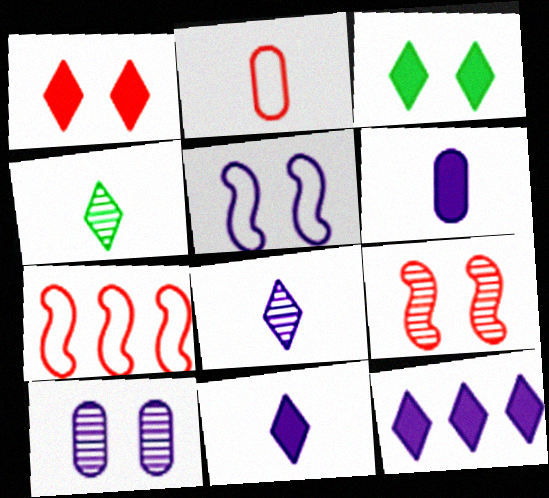[]